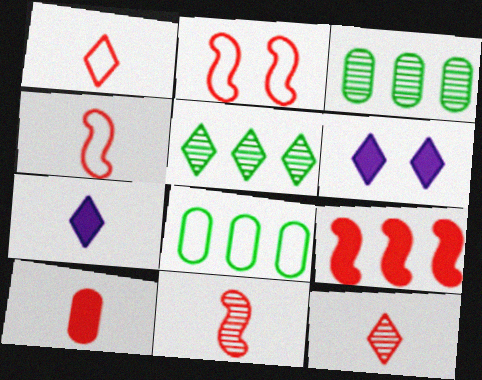[[1, 5, 6], 
[1, 10, 11], 
[2, 3, 7], 
[2, 9, 11], 
[3, 4, 6], 
[4, 10, 12], 
[6, 8, 11]]